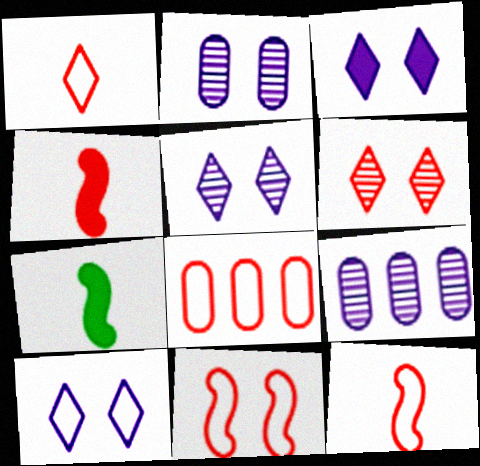[[1, 8, 11], 
[3, 5, 10], 
[4, 6, 8], 
[5, 7, 8]]